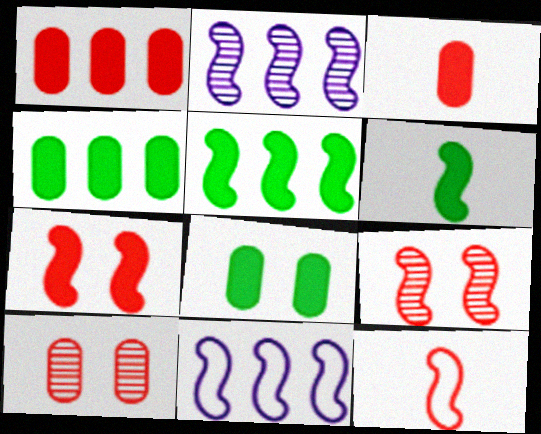[[6, 9, 11]]